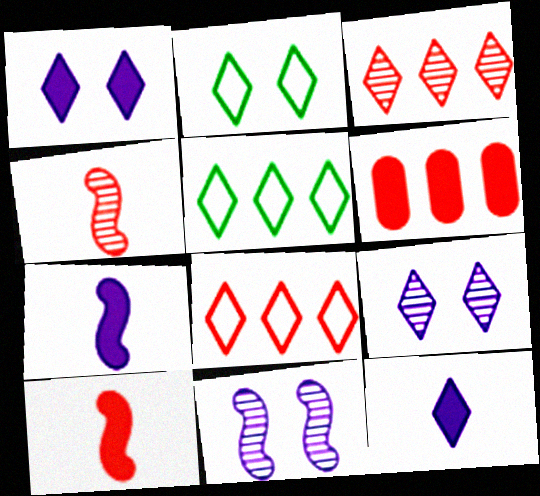[[2, 3, 12]]